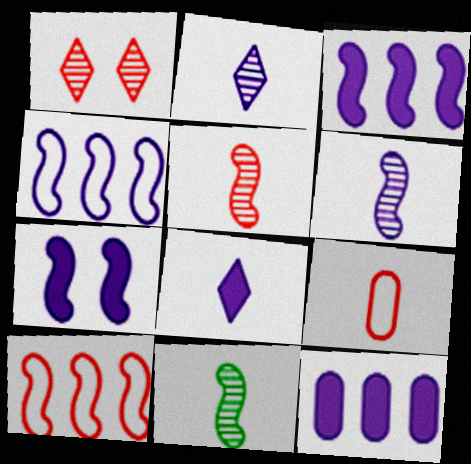[[4, 6, 7], 
[5, 6, 11], 
[7, 8, 12], 
[7, 10, 11], 
[8, 9, 11]]